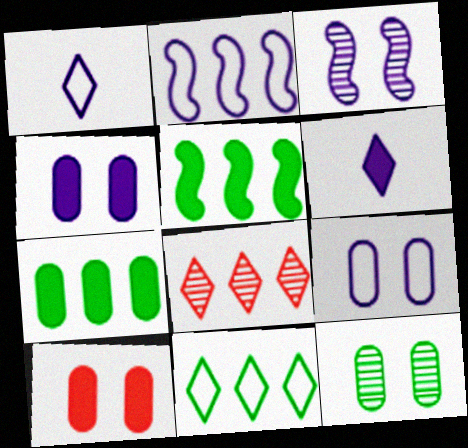[[1, 2, 9], 
[2, 7, 8], 
[5, 6, 10], 
[9, 10, 12]]